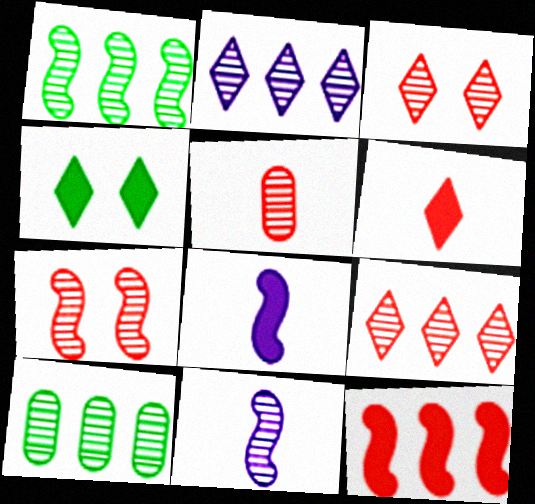[[1, 7, 11], 
[3, 10, 11], 
[5, 7, 9]]